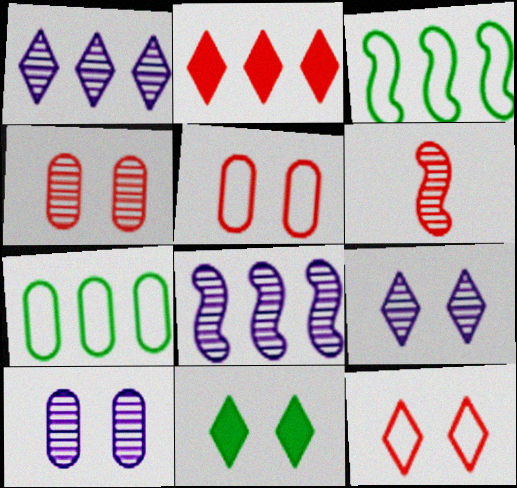[[2, 5, 6], 
[2, 7, 8], 
[9, 11, 12]]